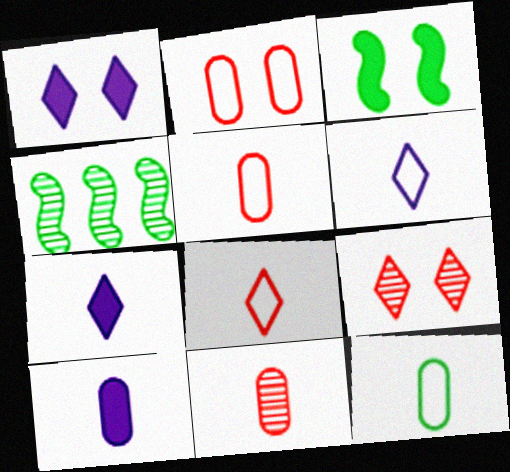[[1, 4, 5], 
[2, 4, 7], 
[10, 11, 12]]